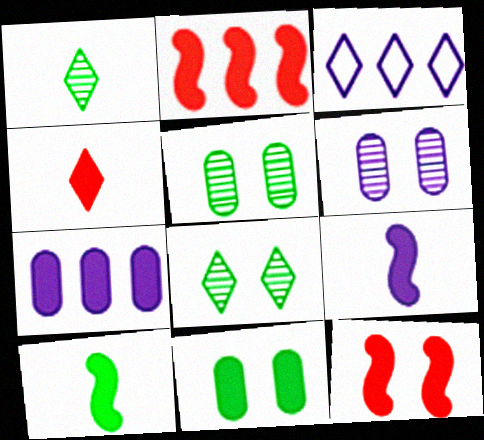[[3, 4, 8], 
[3, 6, 9]]